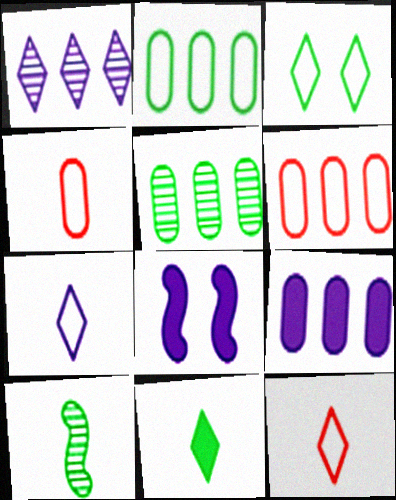[[5, 6, 9], 
[5, 8, 12]]